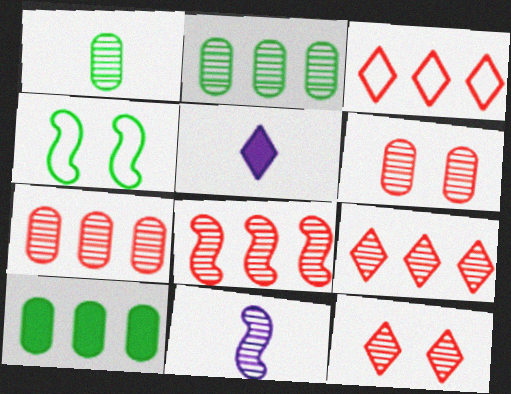[[2, 11, 12], 
[4, 5, 7], 
[7, 8, 9]]